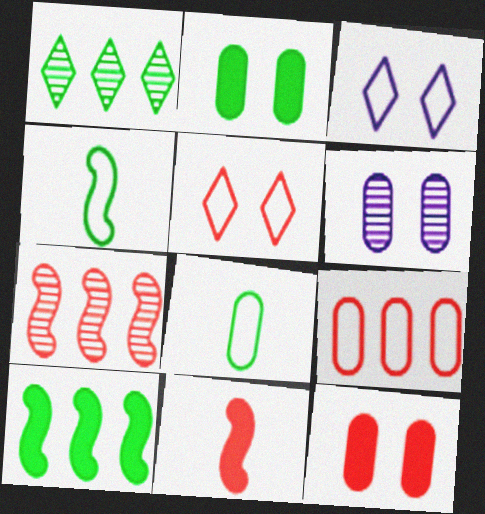[[1, 2, 4], 
[3, 4, 9]]